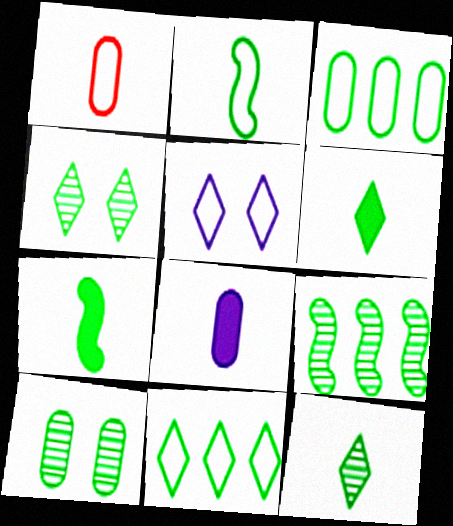[[3, 4, 7], 
[4, 6, 11], 
[7, 10, 11], 
[9, 10, 12]]